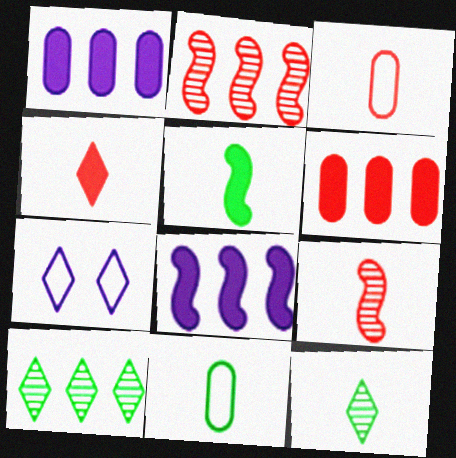[[3, 4, 9], 
[4, 7, 10], 
[5, 11, 12]]